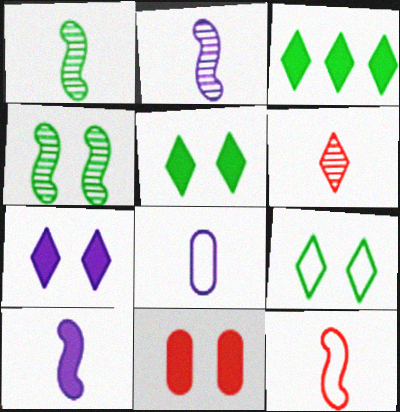[[1, 10, 12], 
[3, 10, 11]]